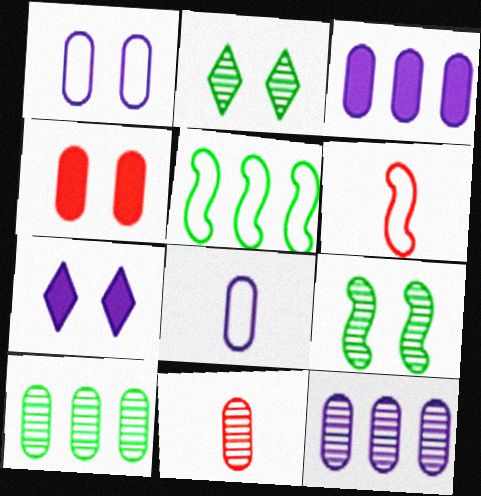[[2, 3, 6], 
[4, 8, 10], 
[5, 7, 11], 
[6, 7, 10]]